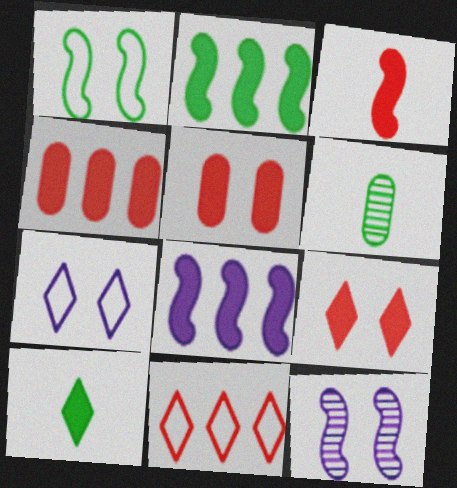[[3, 4, 9], 
[5, 8, 10]]